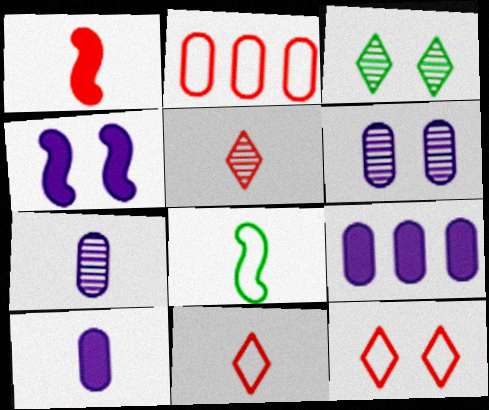[[5, 8, 10]]